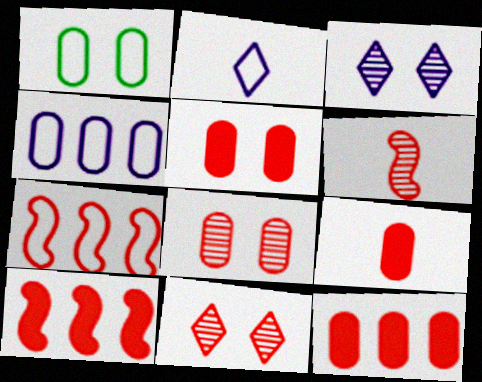[[1, 2, 7], 
[5, 9, 12], 
[7, 9, 11]]